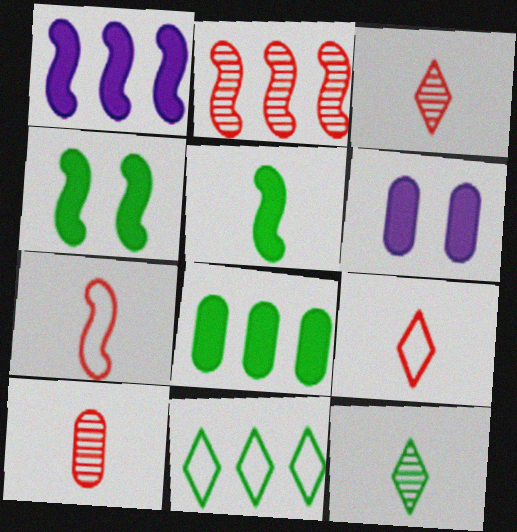[]